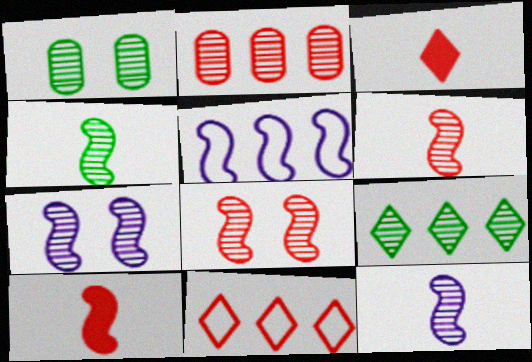[[1, 3, 5], 
[1, 4, 9], 
[4, 6, 12]]